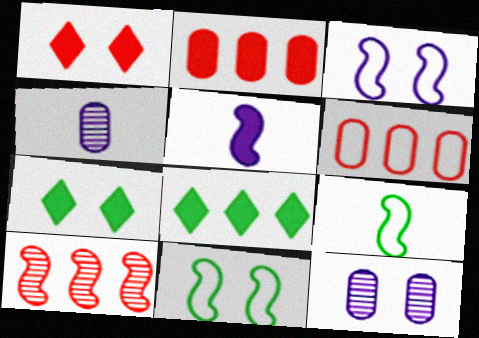[[1, 11, 12], 
[2, 5, 7], 
[5, 10, 11]]